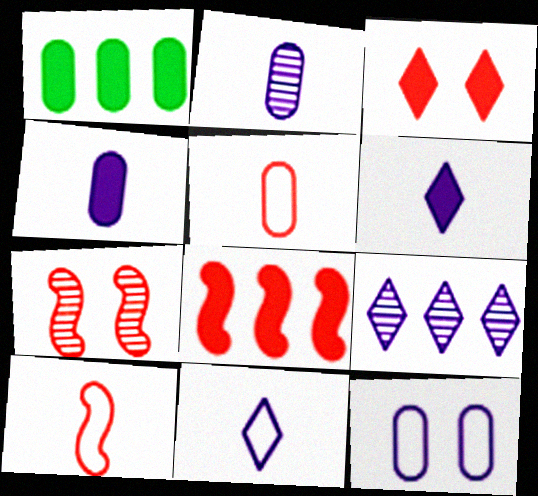[[1, 7, 11], 
[7, 8, 10]]